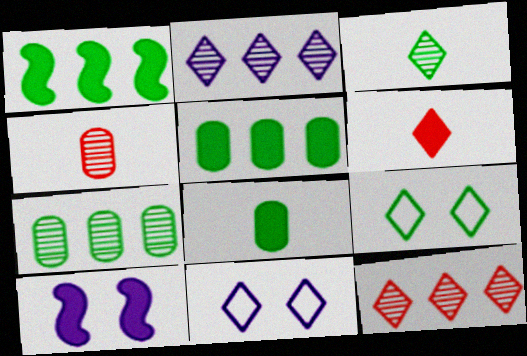[[1, 4, 11], 
[2, 6, 9], 
[5, 6, 10]]